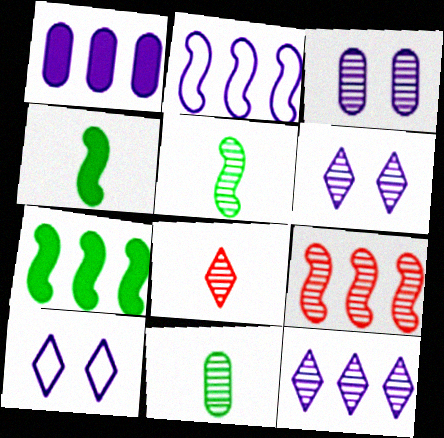[[1, 2, 12], 
[2, 7, 9], 
[6, 9, 11]]